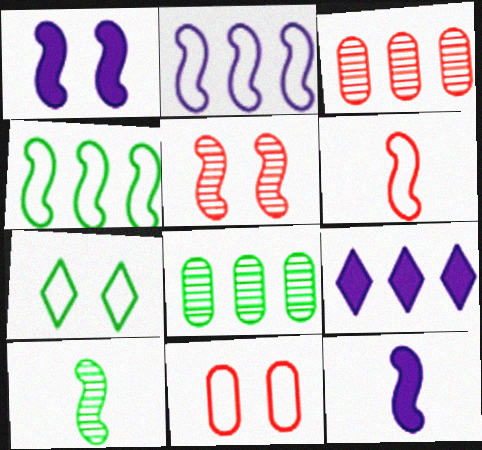[[3, 4, 9], 
[3, 7, 12], 
[4, 5, 12], 
[6, 10, 12], 
[9, 10, 11]]